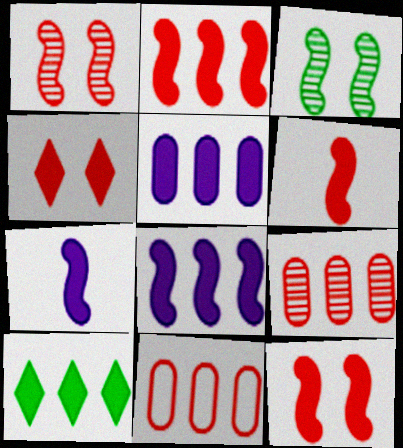[[2, 5, 10], 
[2, 6, 12]]